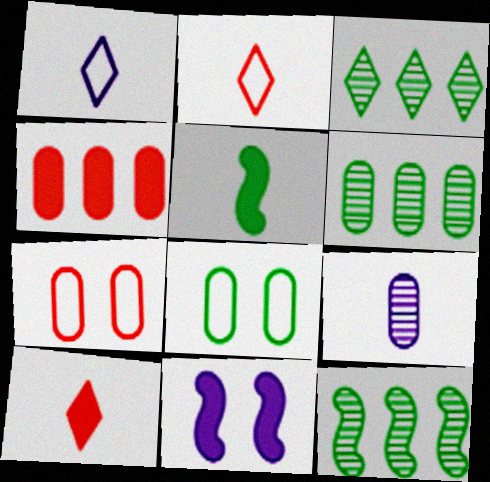[[2, 5, 9], 
[2, 6, 11], 
[3, 5, 8], 
[3, 6, 12], 
[4, 8, 9]]